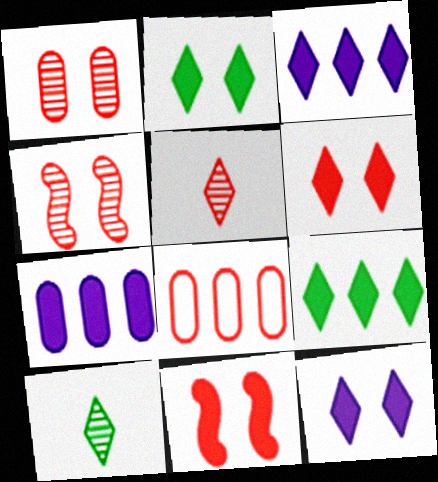[[2, 6, 12], 
[5, 8, 11]]